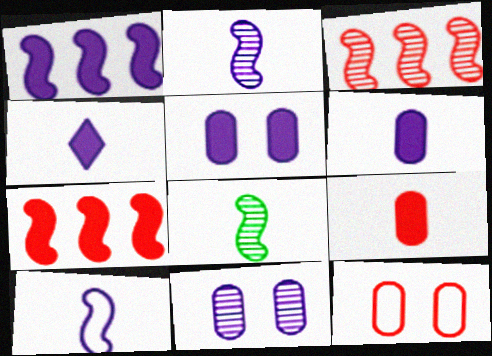[[1, 4, 5]]